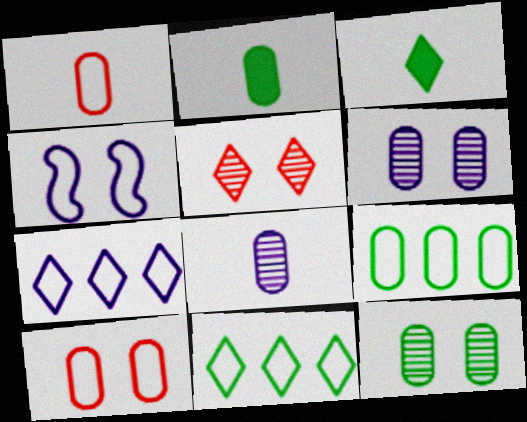[[1, 2, 8], 
[1, 4, 11], 
[2, 9, 12], 
[3, 5, 7]]